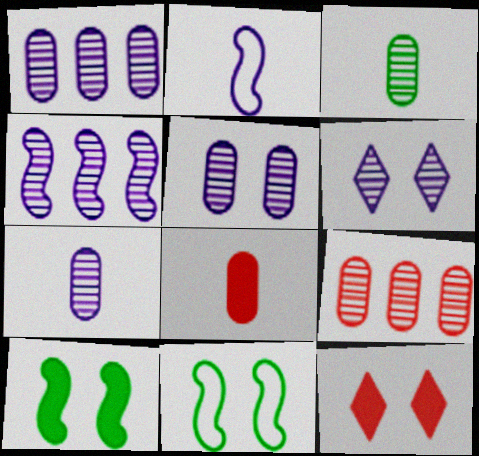[[1, 5, 7], 
[3, 5, 9], 
[4, 6, 7], 
[5, 11, 12]]